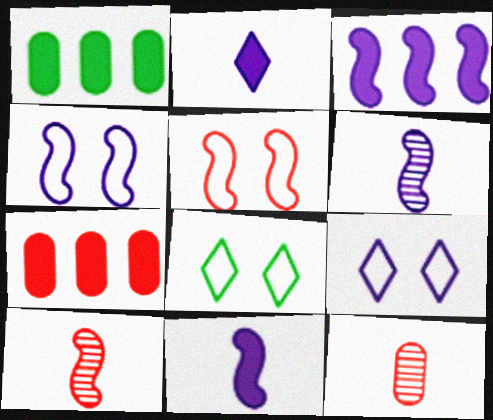[[1, 9, 10], 
[3, 4, 6], 
[3, 8, 12], 
[6, 7, 8]]